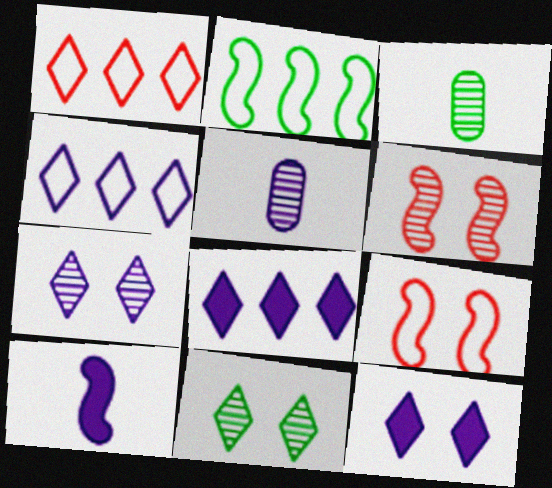[[2, 6, 10], 
[3, 8, 9]]